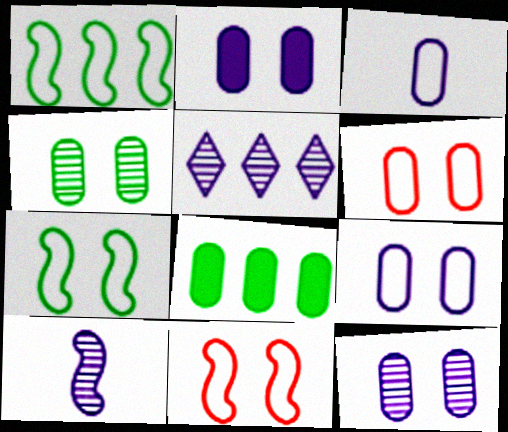[[2, 4, 6], 
[2, 9, 12], 
[5, 10, 12]]